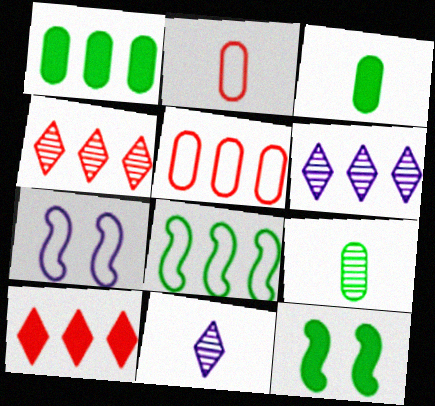[[2, 6, 12], 
[3, 4, 7], 
[5, 11, 12], 
[7, 9, 10]]